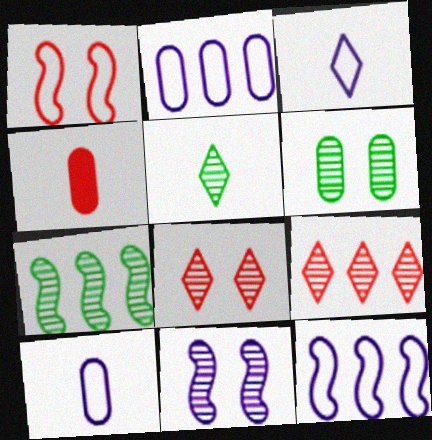[[1, 4, 9], 
[2, 4, 6], 
[5, 6, 7], 
[6, 8, 11]]